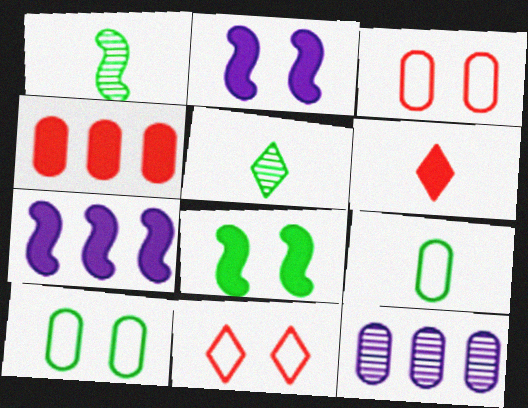[[3, 5, 7]]